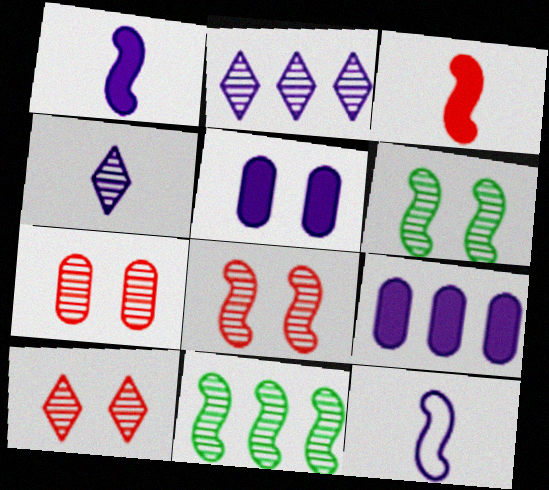[[2, 5, 12], 
[4, 7, 11], 
[7, 8, 10]]